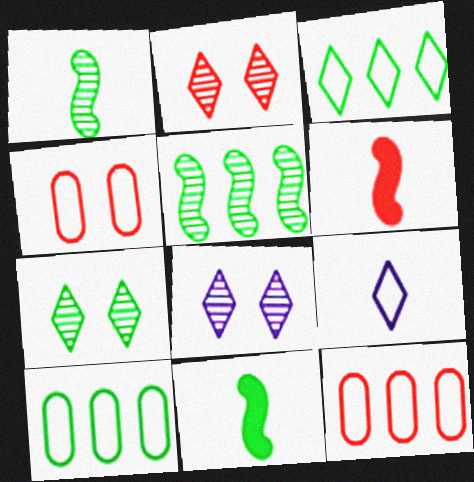[[2, 6, 12], 
[2, 7, 8], 
[6, 8, 10], 
[7, 10, 11], 
[8, 11, 12]]